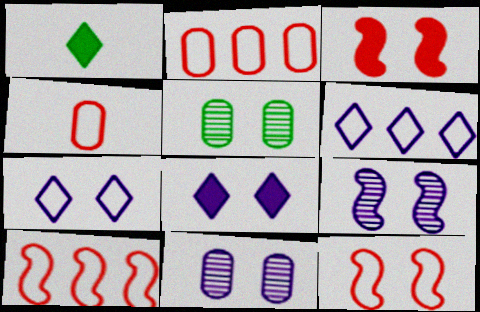[[1, 2, 9], 
[1, 10, 11], 
[3, 5, 7], 
[5, 8, 12]]